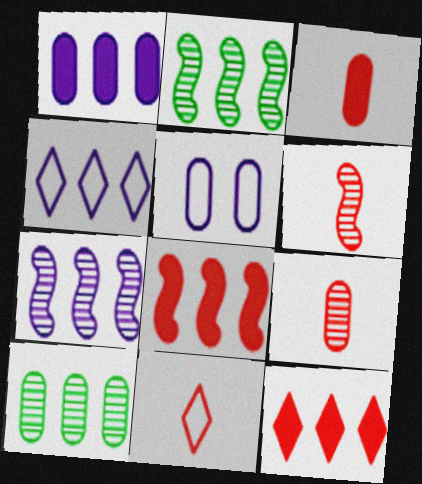[[1, 4, 7], 
[3, 5, 10], 
[3, 6, 11], 
[4, 8, 10]]